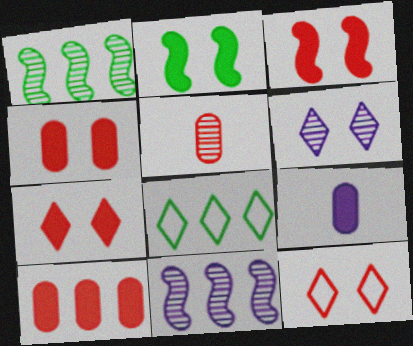[[1, 5, 6], 
[1, 9, 12], 
[3, 4, 7], 
[8, 10, 11]]